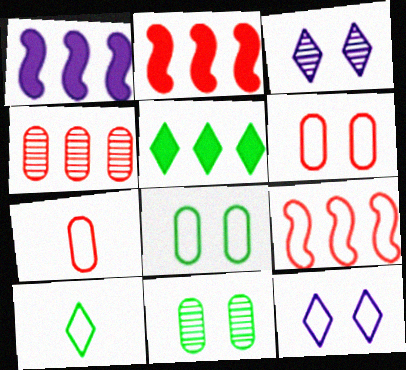[]